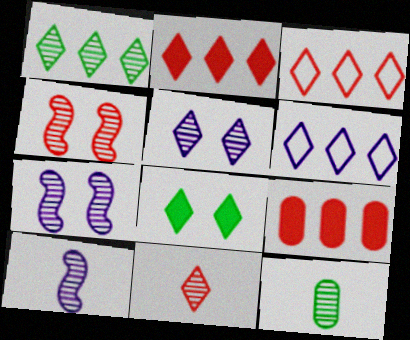[[1, 2, 6], 
[1, 5, 11], 
[6, 8, 11], 
[10, 11, 12]]